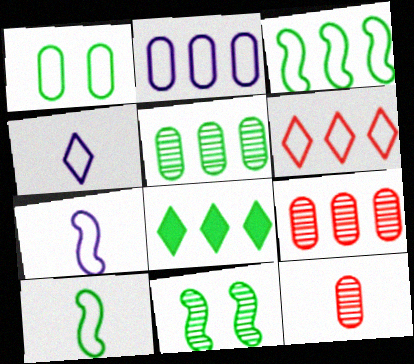[[1, 6, 7], 
[2, 3, 6], 
[3, 5, 8]]